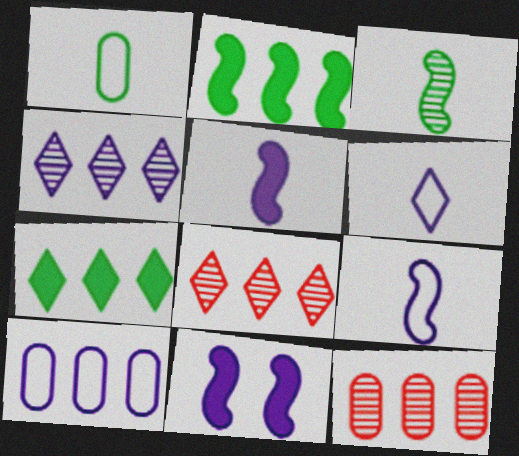[[1, 8, 11], 
[2, 8, 10]]